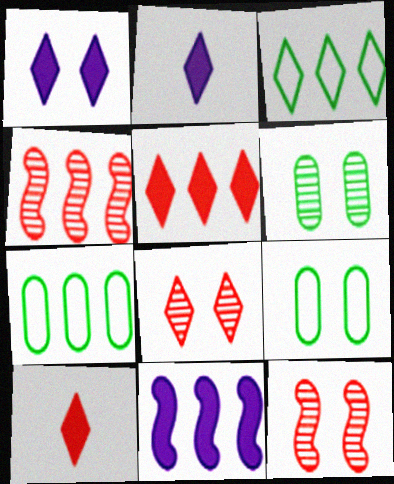[[1, 9, 12], 
[2, 3, 8], 
[2, 4, 9], 
[2, 7, 12]]